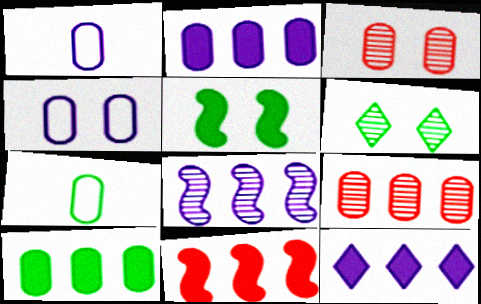[[1, 3, 10], 
[1, 6, 11], 
[2, 3, 7], 
[10, 11, 12]]